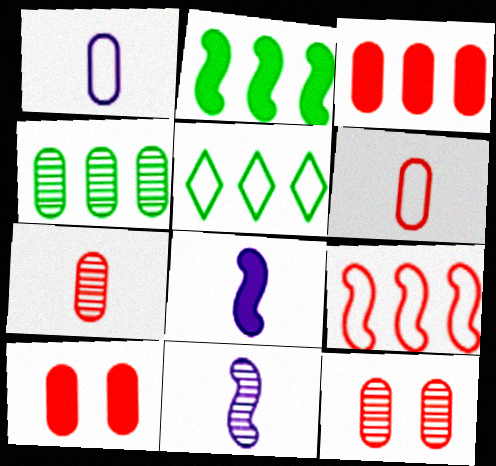[[1, 4, 10], 
[2, 4, 5], 
[3, 6, 12], 
[5, 8, 12], 
[5, 10, 11]]